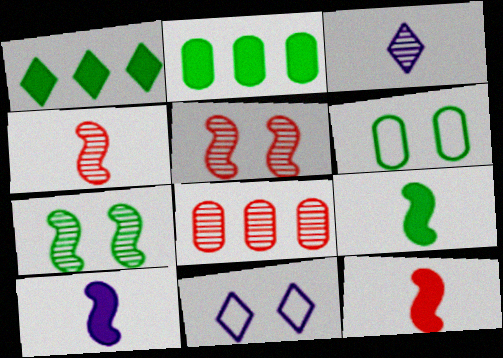[[2, 4, 11], 
[3, 7, 8], 
[8, 9, 11], 
[9, 10, 12]]